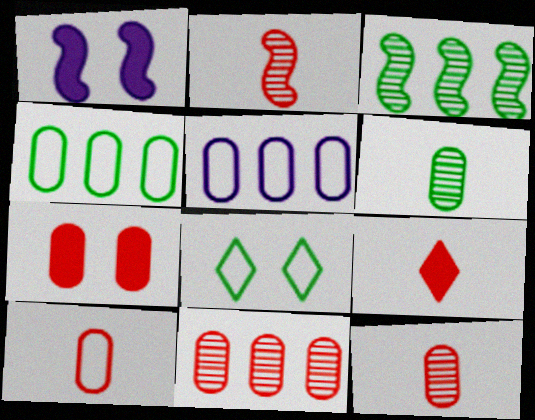[[2, 9, 10], 
[5, 6, 7], 
[7, 10, 11]]